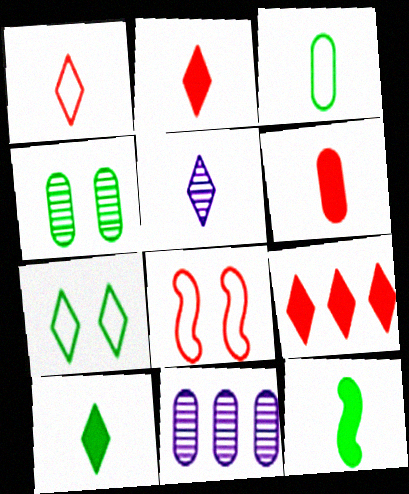[[1, 5, 10], 
[5, 7, 9], 
[8, 10, 11]]